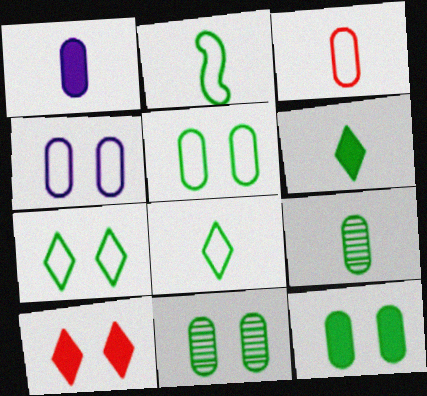[[1, 3, 9], 
[2, 6, 9], 
[5, 11, 12]]